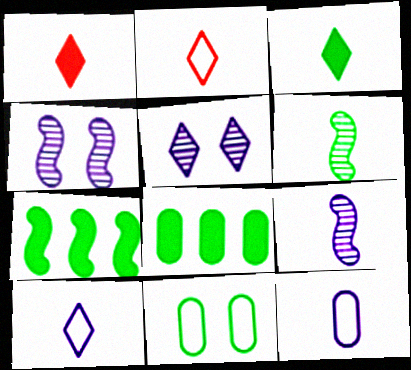[[1, 6, 12], 
[2, 4, 8]]